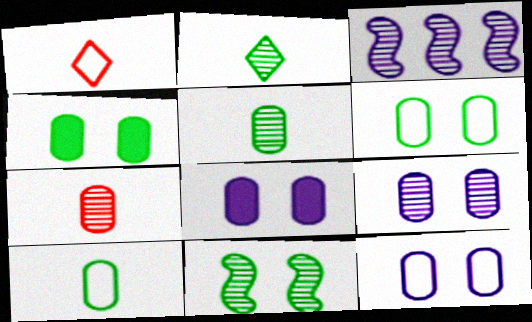[[1, 3, 4], 
[8, 9, 12]]